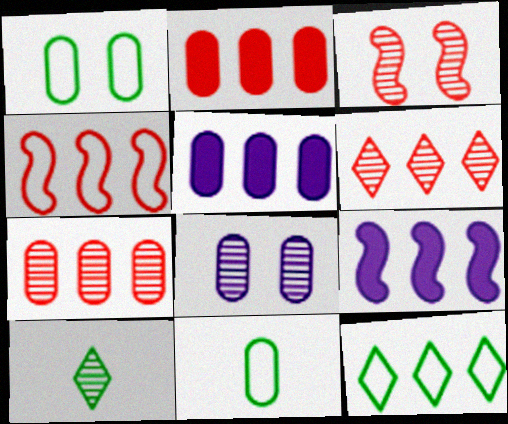[[2, 4, 6], 
[2, 8, 11], 
[7, 9, 12]]